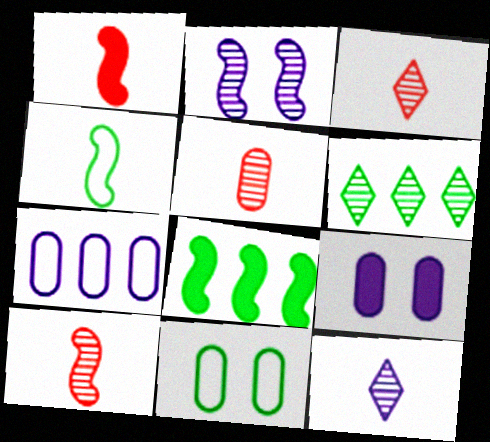[[2, 5, 6], 
[3, 5, 10]]